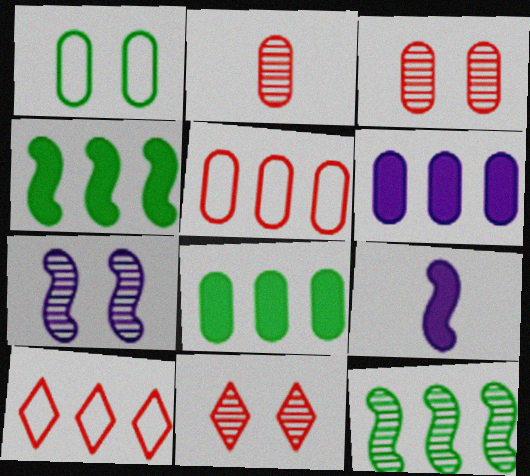[[1, 2, 6], 
[6, 10, 12]]